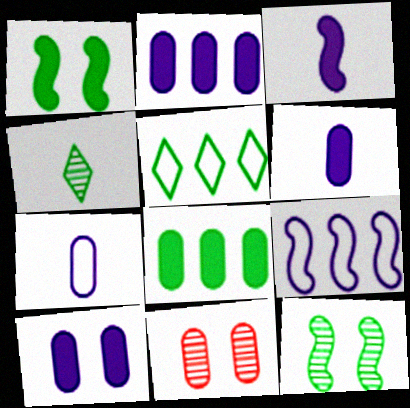[[2, 6, 10], 
[3, 5, 11], 
[7, 8, 11]]